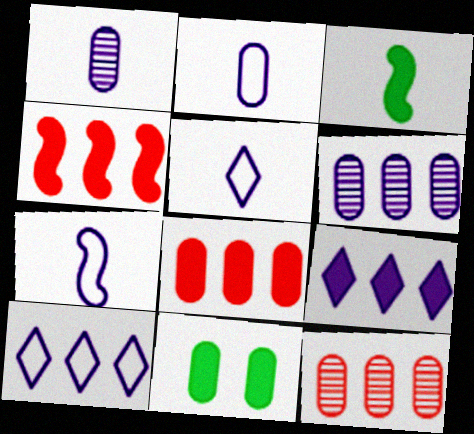[[2, 5, 7], 
[2, 11, 12]]